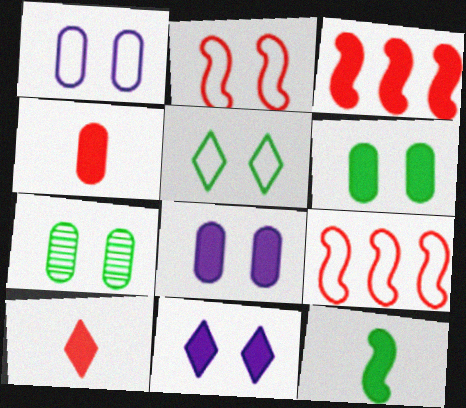[[1, 2, 5], 
[2, 7, 11]]